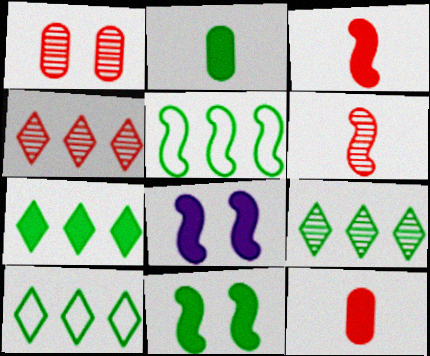[[1, 4, 6], 
[2, 7, 11], 
[5, 6, 8], 
[7, 8, 12], 
[7, 9, 10]]